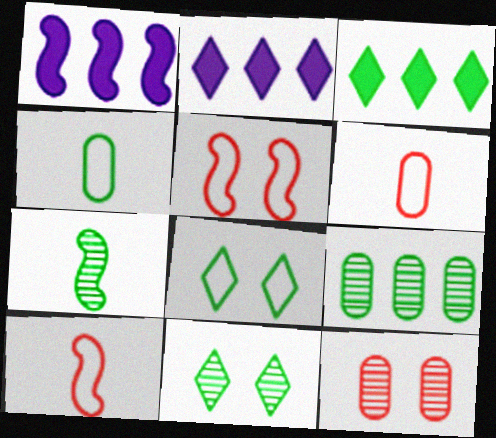[[1, 5, 7], 
[1, 6, 11], 
[7, 9, 11]]